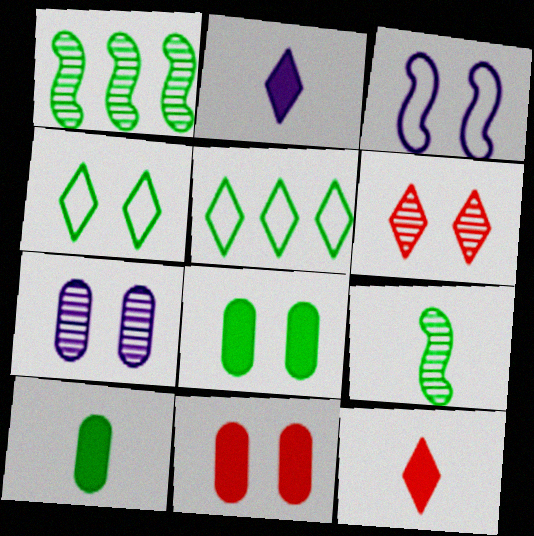[[1, 4, 10], 
[2, 5, 6], 
[3, 6, 8], 
[5, 8, 9]]